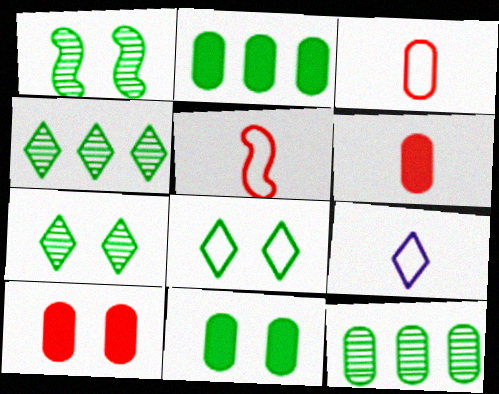[[1, 8, 11]]